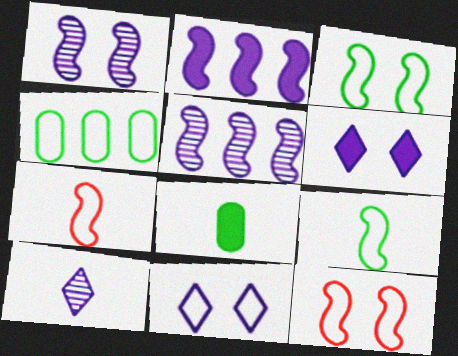[[4, 7, 11], 
[7, 8, 10]]